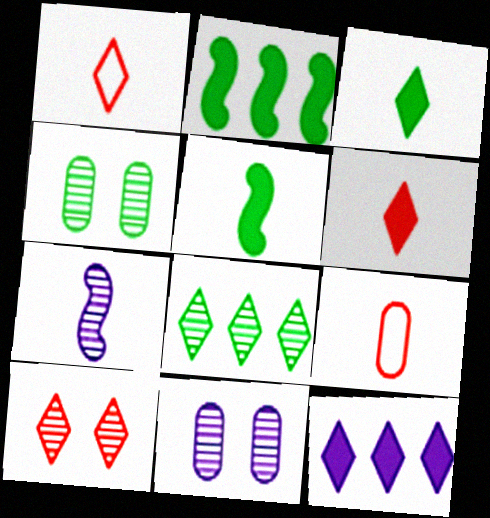[[1, 2, 11], 
[3, 7, 9]]